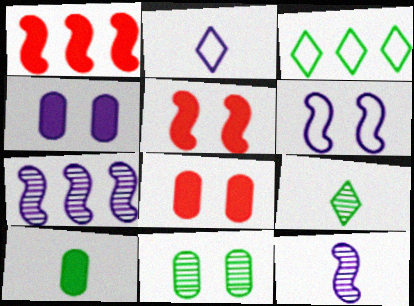[[1, 2, 11], 
[2, 4, 7], 
[3, 8, 12]]